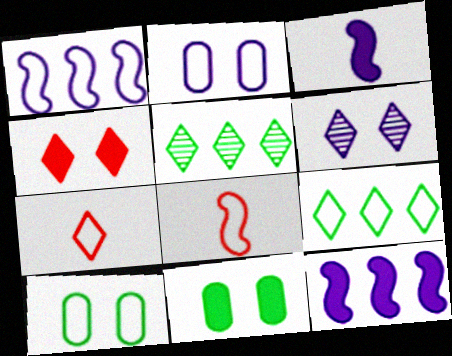[[1, 7, 10], 
[2, 8, 9]]